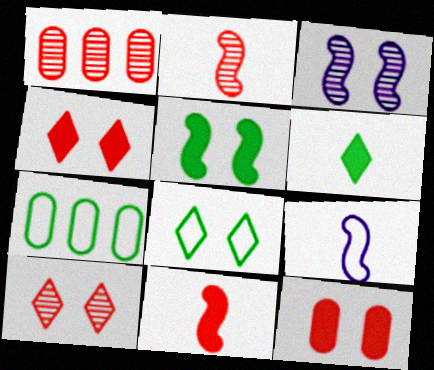[[1, 2, 10], 
[3, 8, 12]]